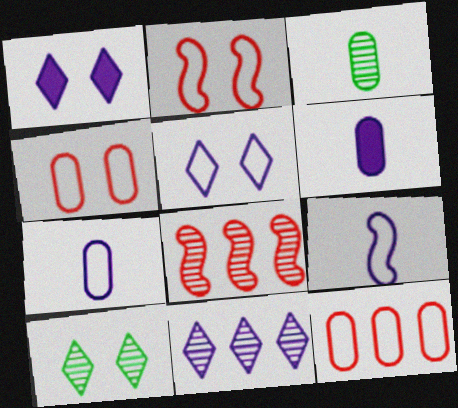[]